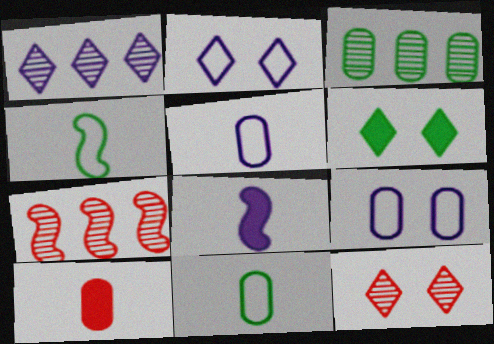[[1, 3, 7], 
[1, 8, 9], 
[2, 6, 12], 
[3, 4, 6], 
[3, 9, 10], 
[5, 6, 7]]